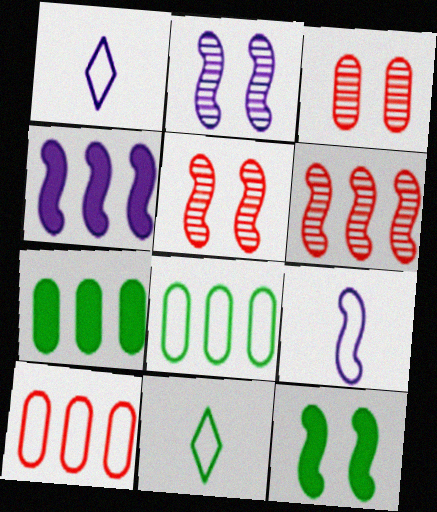[[1, 5, 7], 
[2, 4, 9], 
[3, 4, 11], 
[6, 9, 12]]